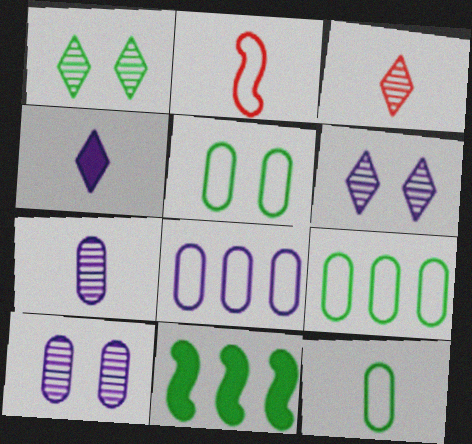[[1, 11, 12], 
[5, 9, 12]]